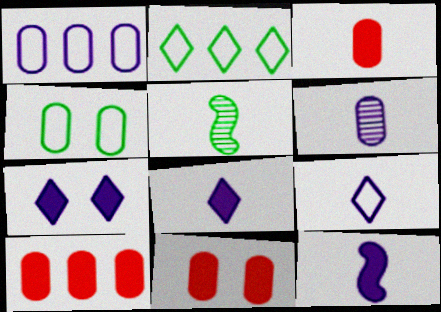[[3, 5, 9], 
[3, 10, 11], 
[4, 6, 10], 
[6, 9, 12]]